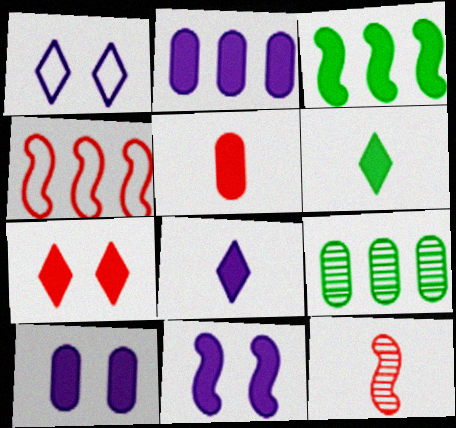[[2, 8, 11]]